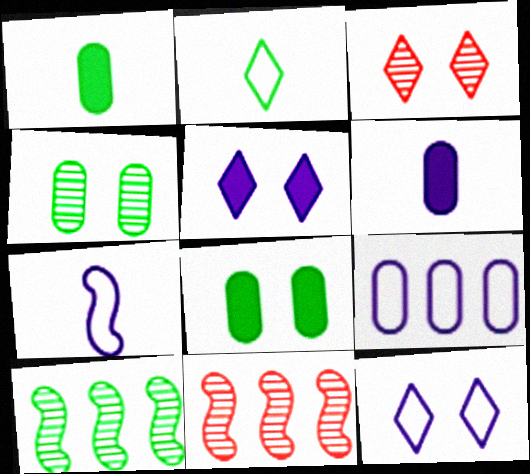[[1, 11, 12], 
[2, 8, 10], 
[7, 9, 12]]